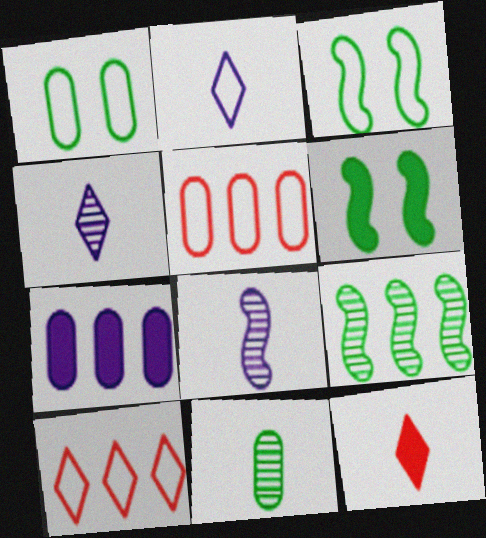[[2, 3, 5], 
[4, 5, 6], 
[6, 7, 12], 
[7, 9, 10]]